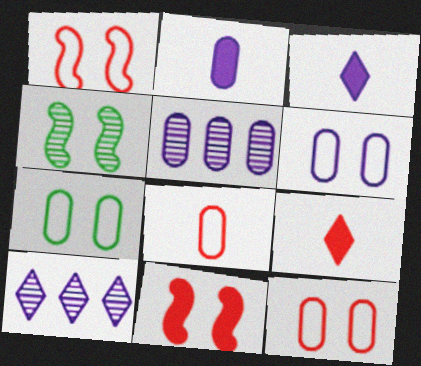[[2, 5, 6], 
[6, 7, 12]]